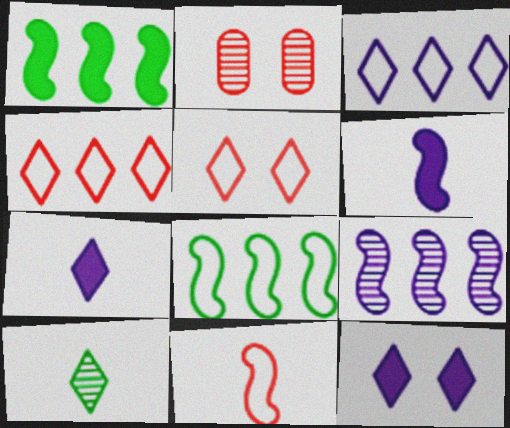[[2, 7, 8], 
[2, 9, 10], 
[4, 10, 12]]